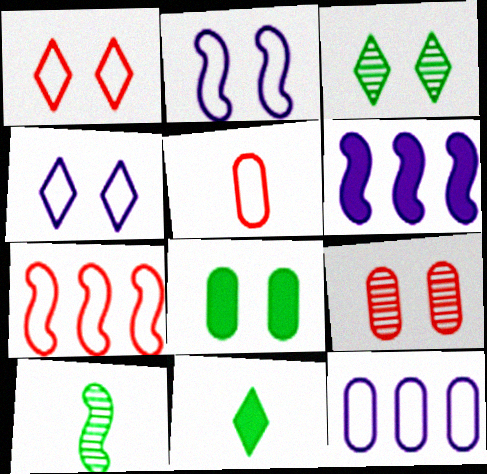[[1, 5, 7], 
[3, 5, 6]]